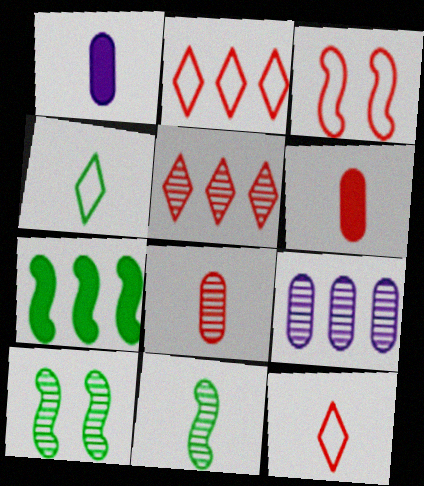[[1, 2, 10], 
[1, 11, 12], 
[2, 7, 9], 
[3, 5, 6]]